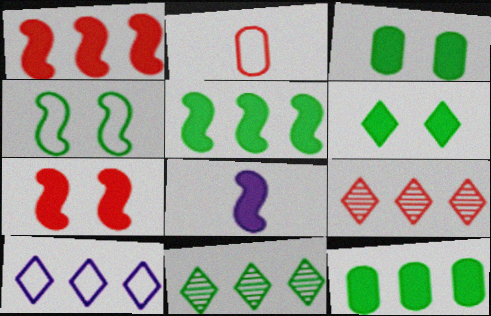[[2, 4, 10], 
[2, 7, 9], 
[5, 7, 8]]